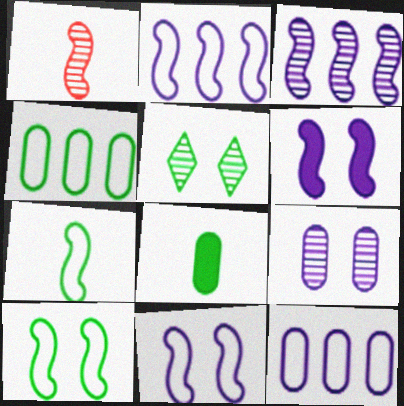[]